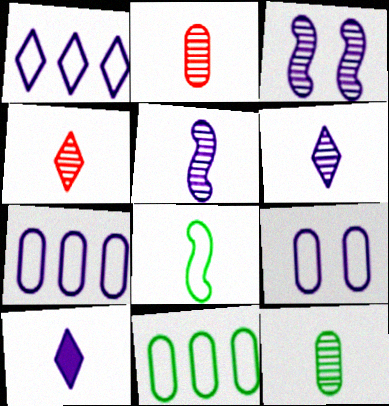[[2, 8, 10], 
[3, 7, 10], 
[4, 5, 12]]